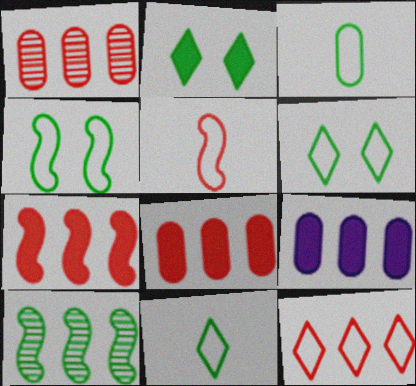[[1, 7, 12], 
[2, 3, 10], 
[9, 10, 12]]